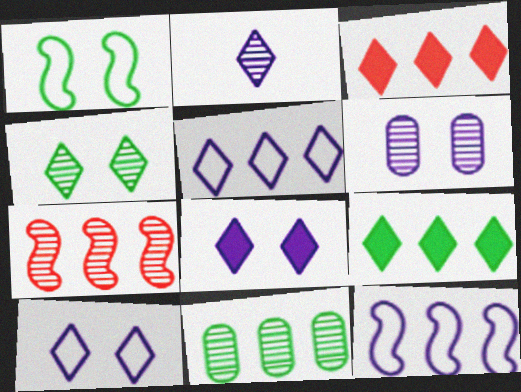[[2, 5, 8], 
[3, 11, 12]]